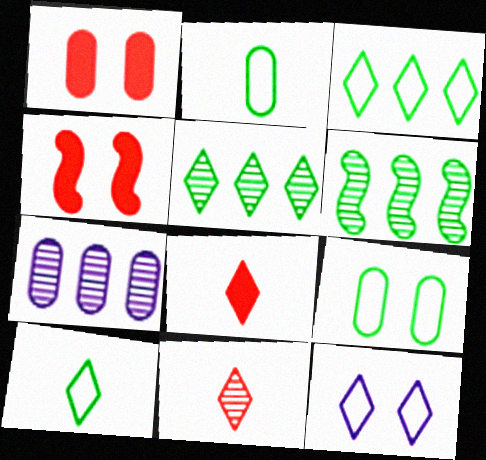[[1, 2, 7], 
[4, 7, 10], 
[5, 8, 12]]